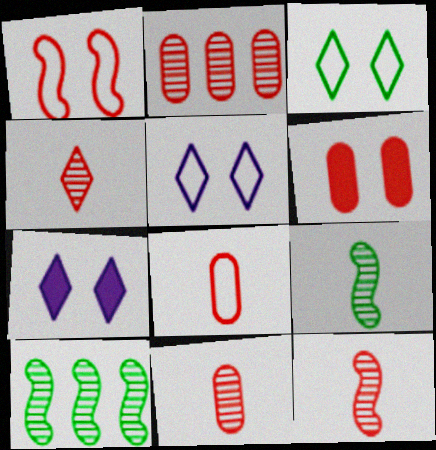[[2, 6, 8], 
[4, 11, 12], 
[7, 8, 10]]